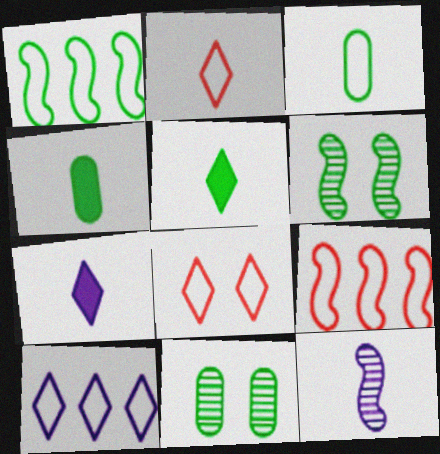[[1, 5, 11], 
[2, 4, 12], 
[7, 9, 11]]